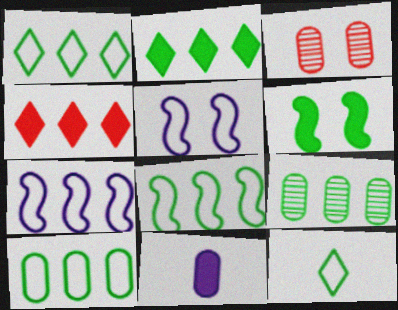[[1, 8, 10], 
[2, 8, 9], 
[3, 10, 11], 
[4, 6, 11], 
[4, 7, 9], 
[6, 9, 12]]